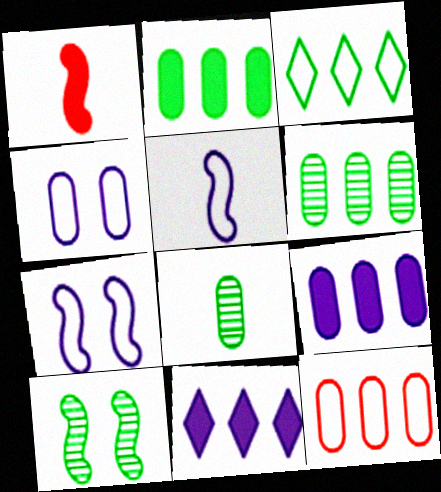[[6, 9, 12]]